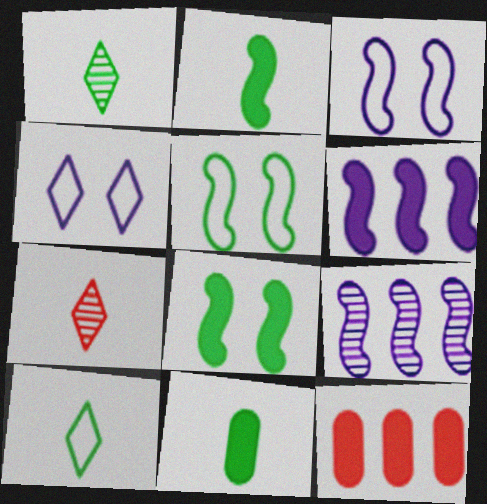[[1, 3, 12]]